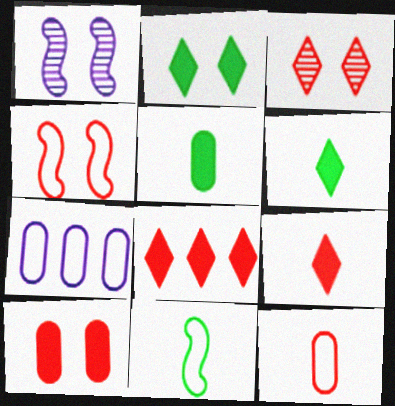[[3, 4, 10]]